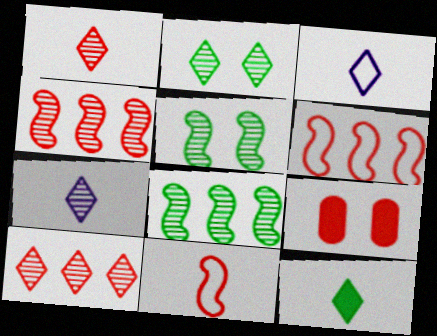[[1, 3, 12], 
[1, 6, 9], 
[2, 7, 10], 
[3, 8, 9], 
[9, 10, 11]]